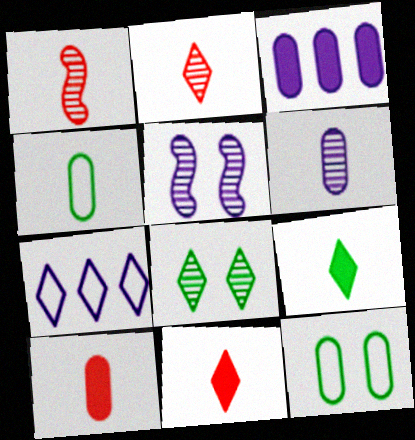[[4, 6, 10], 
[7, 8, 11]]